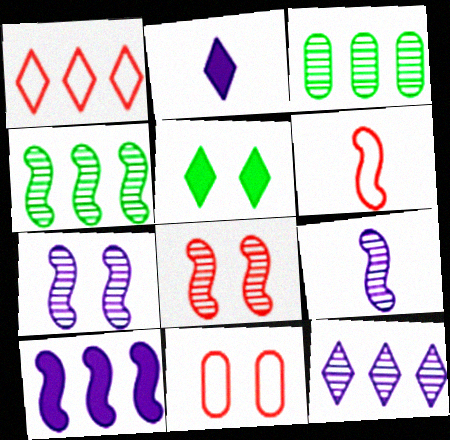[[1, 3, 10], 
[1, 6, 11], 
[2, 4, 11], 
[4, 8, 9], 
[5, 7, 11]]